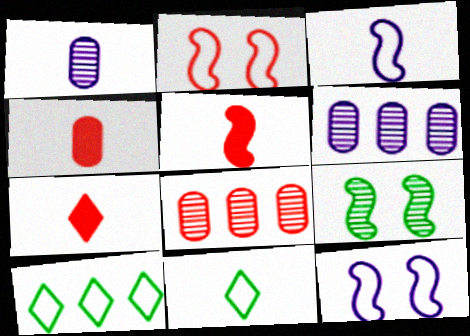[[1, 5, 11], 
[2, 7, 8], 
[4, 5, 7]]